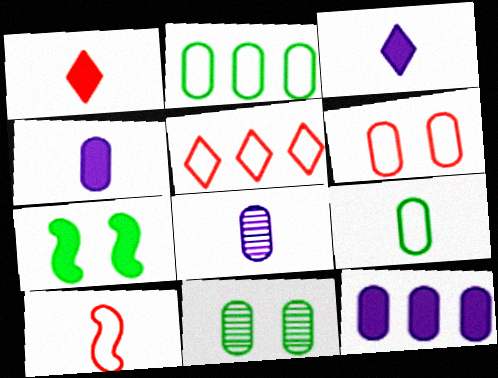[[1, 7, 12], 
[5, 6, 10], 
[5, 7, 8]]